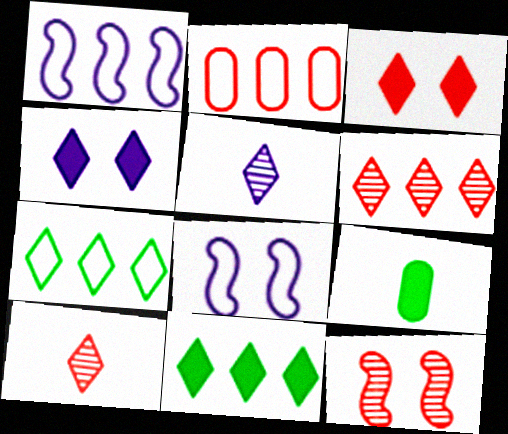[[1, 2, 7], 
[3, 5, 7], 
[4, 7, 10], 
[6, 8, 9]]